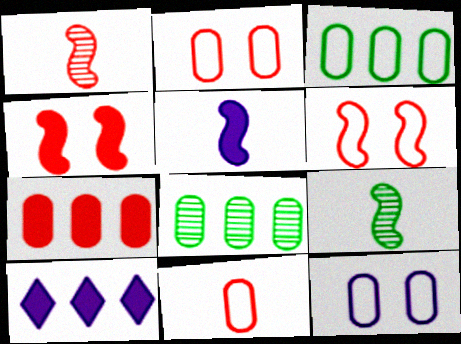[[2, 9, 10], 
[3, 11, 12]]